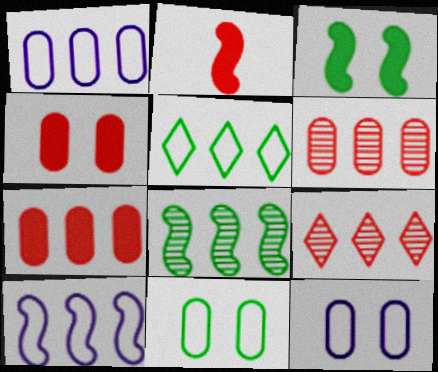[]